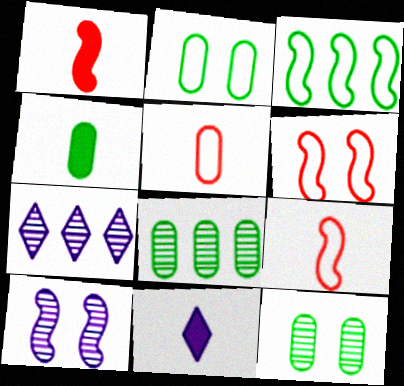[[1, 2, 7], 
[1, 3, 10], 
[1, 4, 11], 
[2, 4, 8], 
[4, 6, 7], 
[6, 8, 11]]